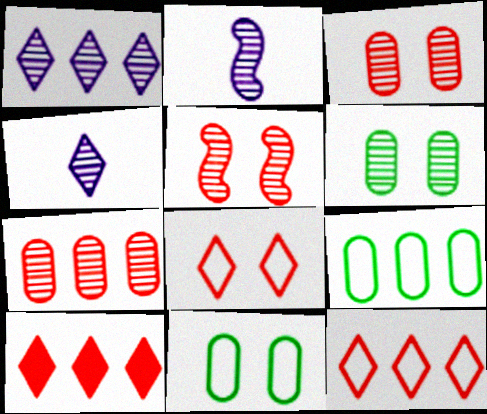[[2, 10, 11]]